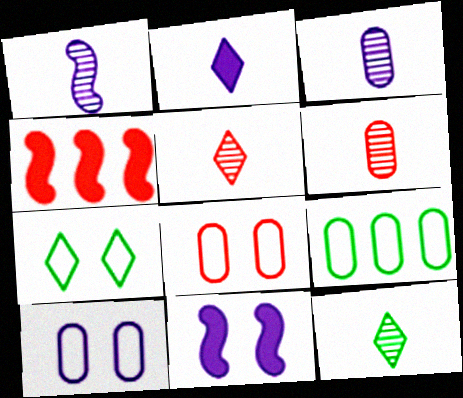[[1, 6, 12], 
[3, 4, 7], 
[4, 5, 8], 
[4, 10, 12], 
[5, 9, 11]]